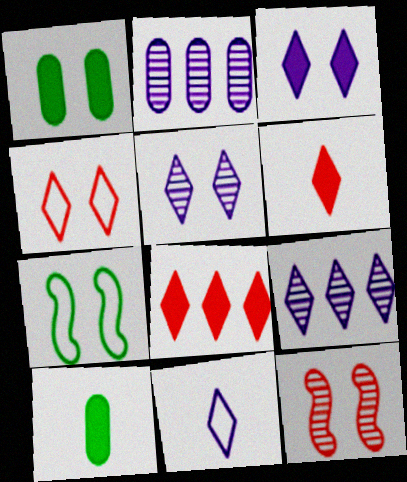[[2, 6, 7], 
[3, 9, 11]]